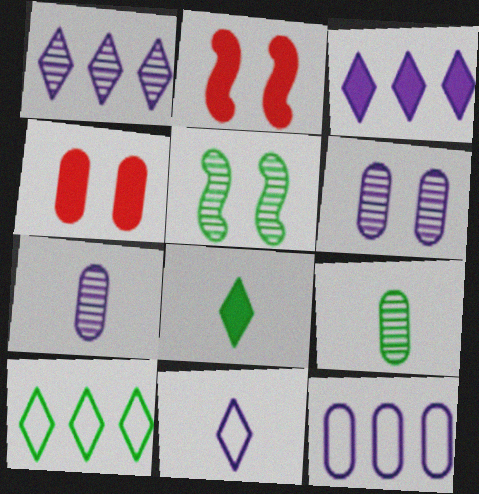[[2, 7, 10], 
[4, 9, 12]]